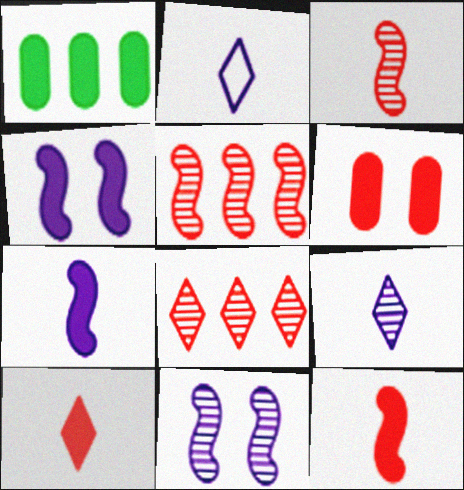[[1, 4, 10]]